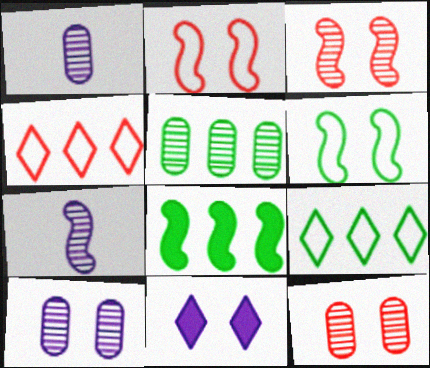[[1, 5, 12], 
[2, 7, 8], 
[5, 8, 9], 
[6, 11, 12]]